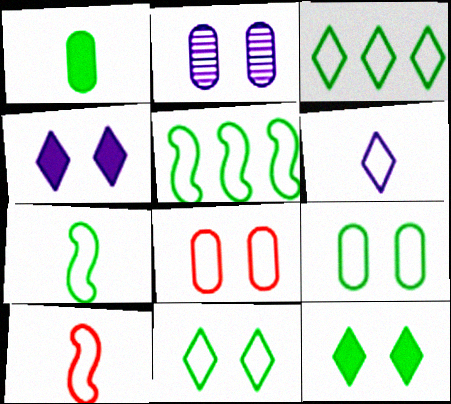[[3, 7, 9], 
[5, 6, 8]]